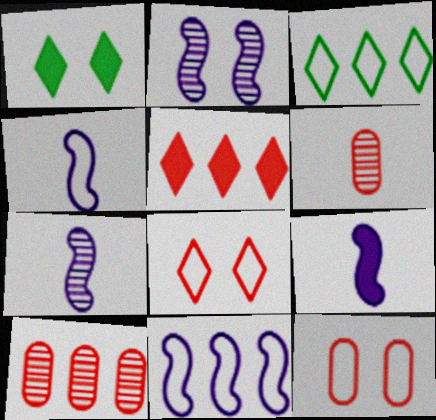[[1, 2, 12], 
[1, 4, 10], 
[1, 6, 11], 
[2, 9, 11], 
[3, 4, 12], 
[4, 7, 9]]